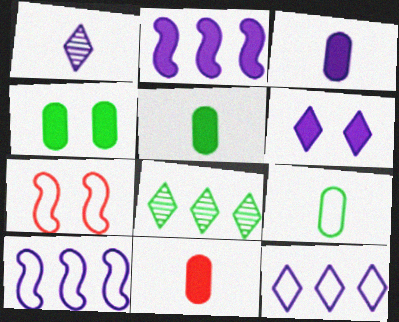[[1, 6, 12], 
[2, 3, 6], 
[3, 5, 11], 
[3, 7, 8], 
[7, 9, 12]]